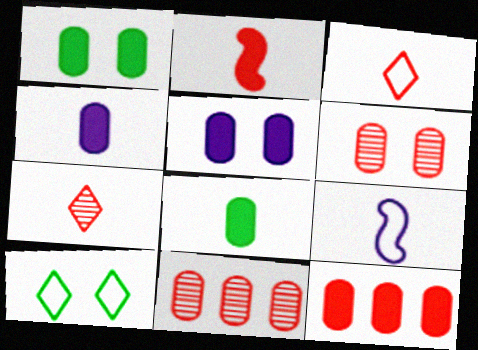[[1, 4, 12], 
[5, 8, 12], 
[7, 8, 9]]